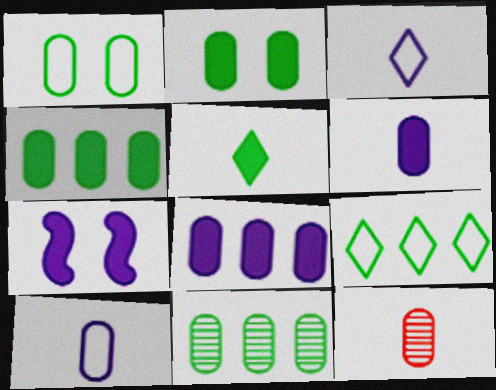[[1, 8, 12], 
[7, 9, 12]]